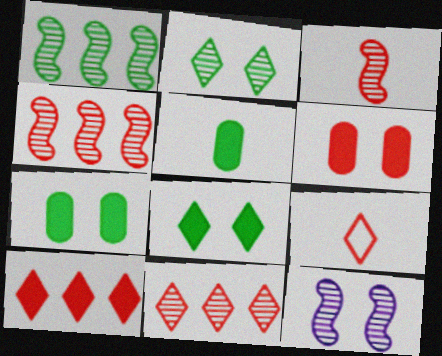[[1, 3, 12], 
[4, 6, 9]]